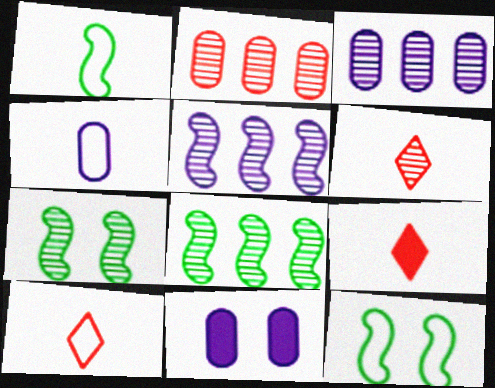[[1, 4, 10], 
[3, 4, 11], 
[3, 6, 7], 
[3, 9, 12], 
[6, 9, 10], 
[8, 10, 11]]